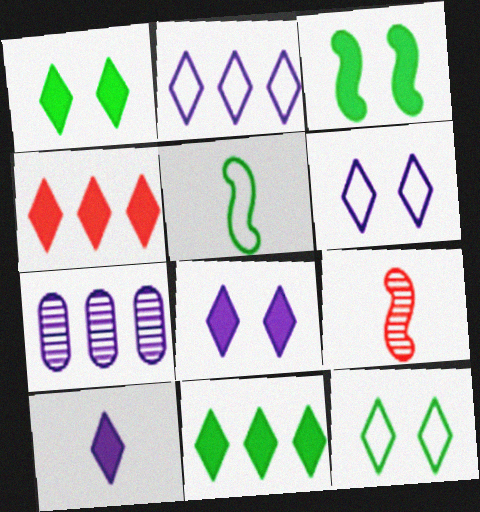[[1, 4, 10]]